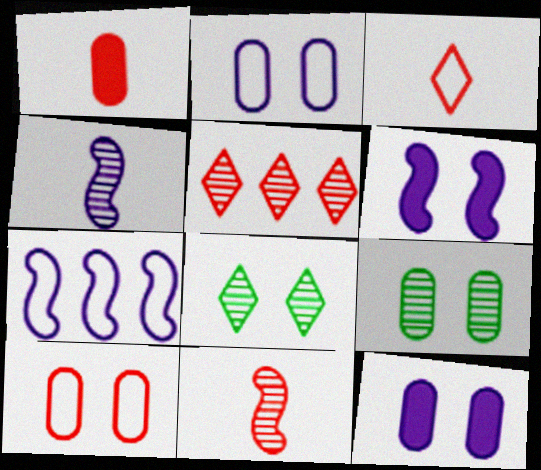[[1, 3, 11], 
[1, 7, 8], 
[4, 5, 9], 
[4, 6, 7], 
[6, 8, 10], 
[9, 10, 12]]